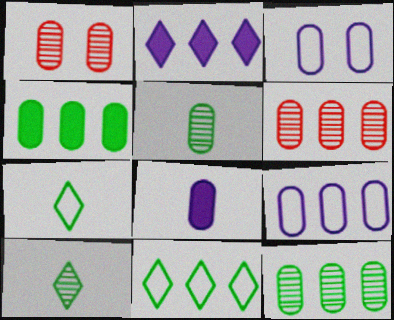[[4, 6, 9]]